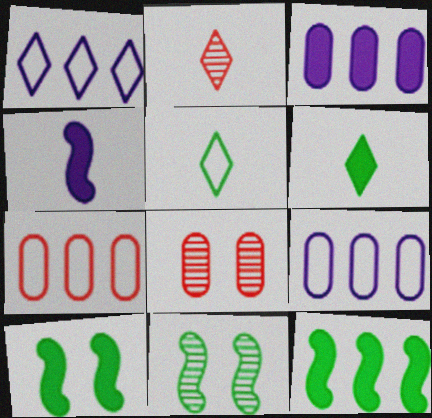[[2, 9, 10]]